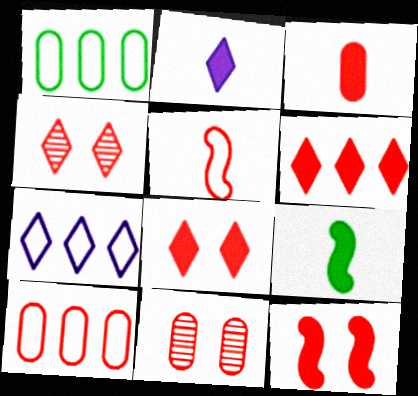[[2, 3, 9], 
[3, 6, 12], 
[3, 10, 11], 
[5, 6, 11], 
[7, 9, 11]]